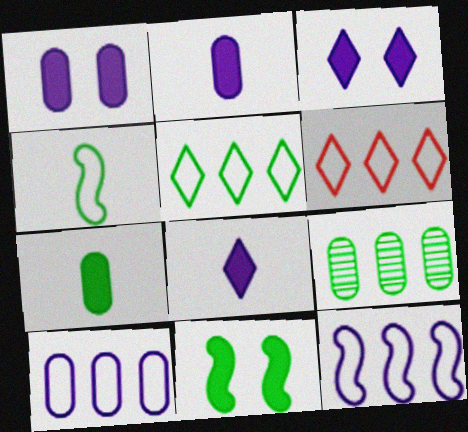[]